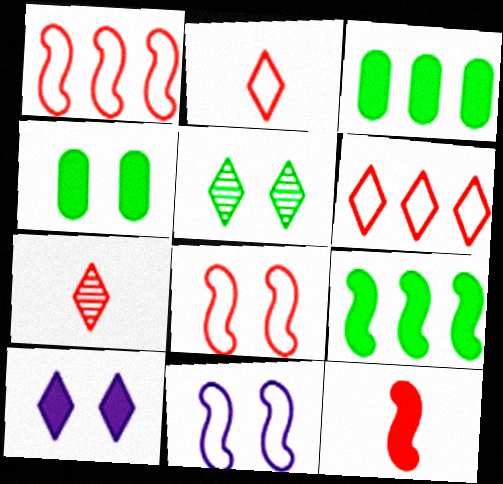[[3, 7, 11], 
[3, 10, 12]]